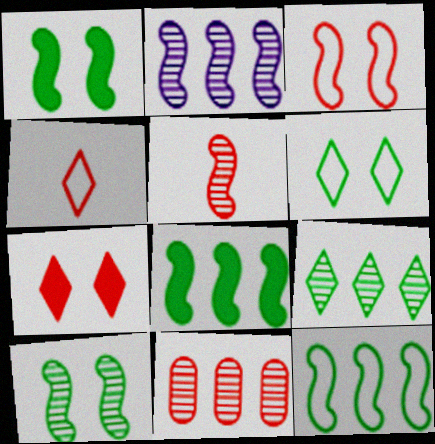[[2, 5, 10], 
[2, 9, 11]]